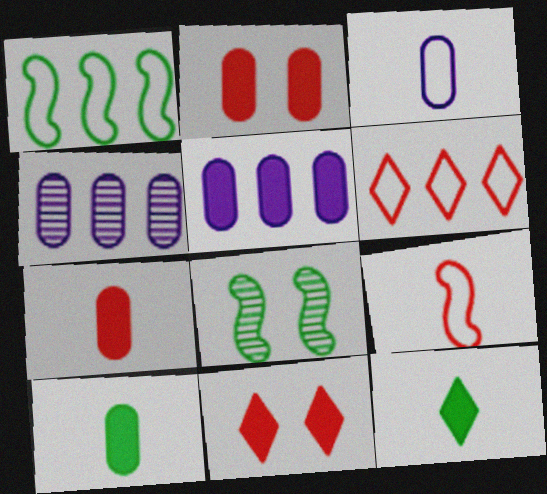[[2, 5, 10]]